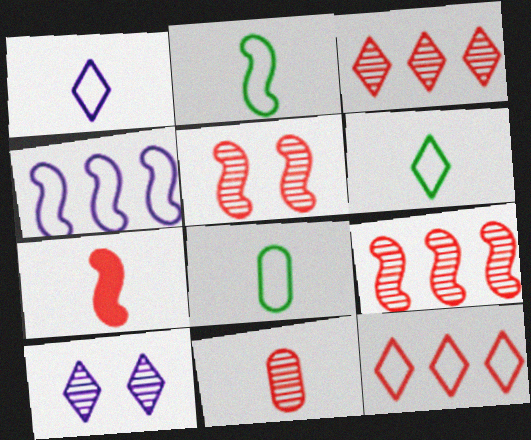[[2, 6, 8], 
[3, 5, 11]]